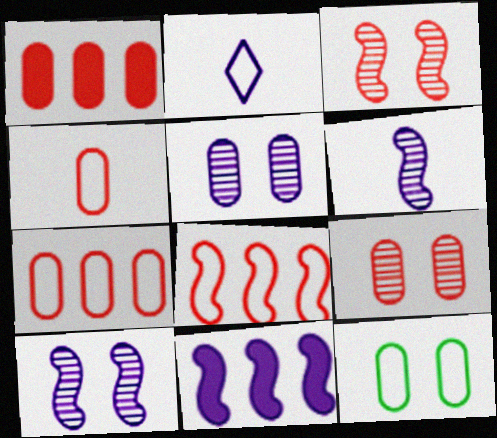[[1, 4, 9], 
[2, 5, 11], 
[2, 8, 12]]